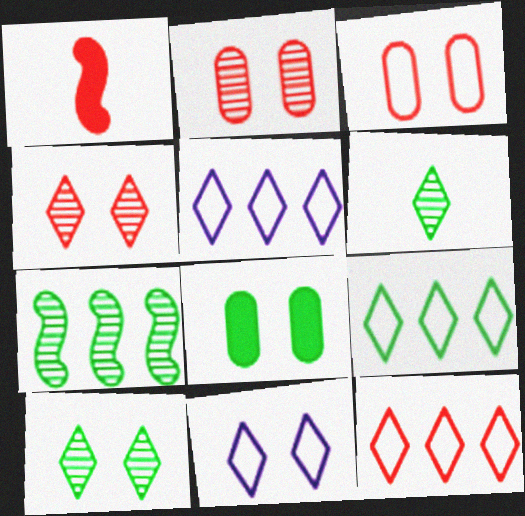[[1, 2, 12], 
[5, 9, 12]]